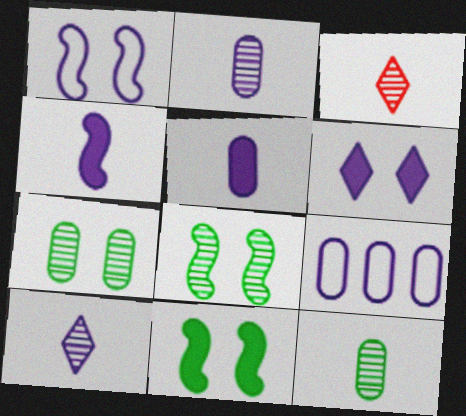[[3, 9, 11]]